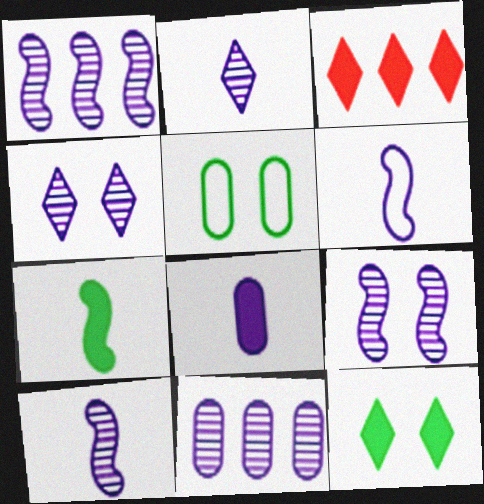[[1, 9, 10], 
[2, 6, 8], 
[2, 9, 11], 
[3, 5, 10], 
[4, 10, 11]]